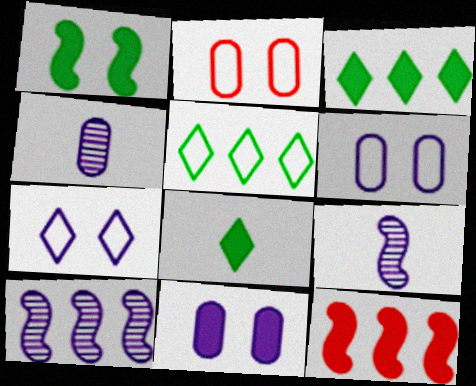[[2, 3, 9], 
[2, 8, 10], 
[8, 11, 12]]